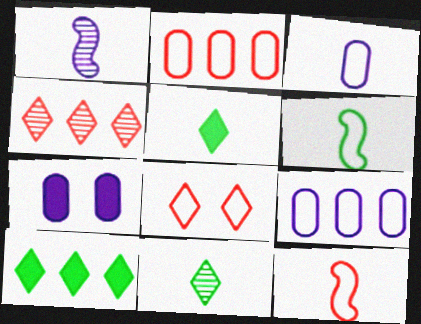[[2, 8, 12], 
[4, 6, 7], 
[6, 8, 9]]